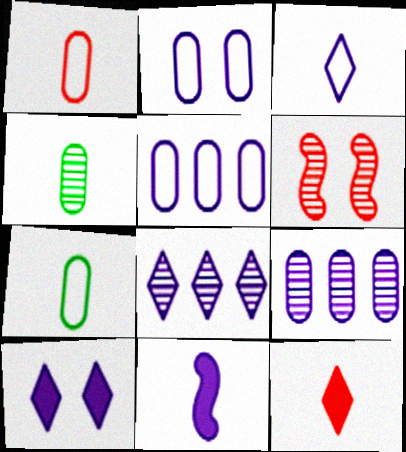[[2, 8, 11], 
[3, 8, 10], 
[4, 6, 8]]